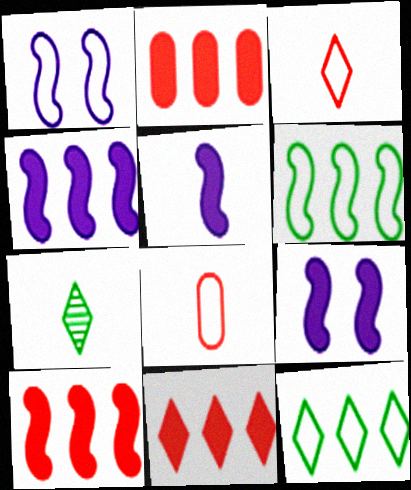[[1, 2, 7], 
[1, 8, 12], 
[2, 10, 11], 
[4, 5, 9], 
[5, 7, 8]]